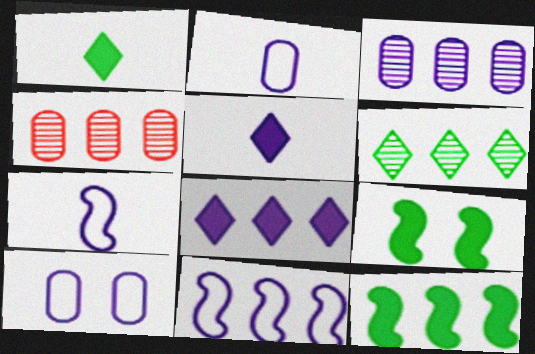[[3, 8, 11]]